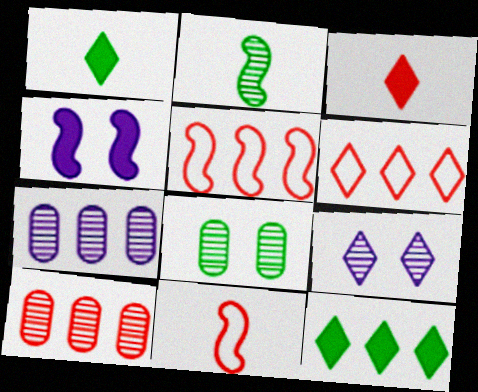[[1, 6, 9], 
[2, 4, 5], 
[2, 9, 10], 
[5, 7, 12]]